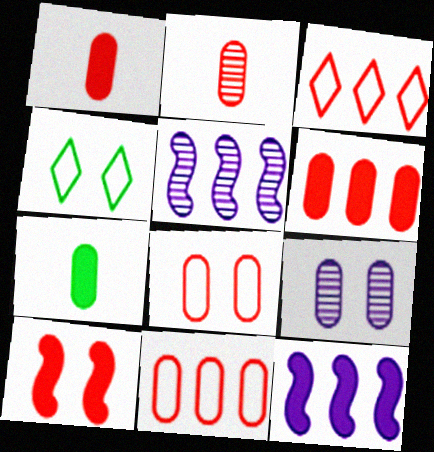[[1, 4, 5], 
[2, 3, 10], 
[2, 4, 12], 
[2, 6, 8], 
[4, 9, 10], 
[7, 9, 11]]